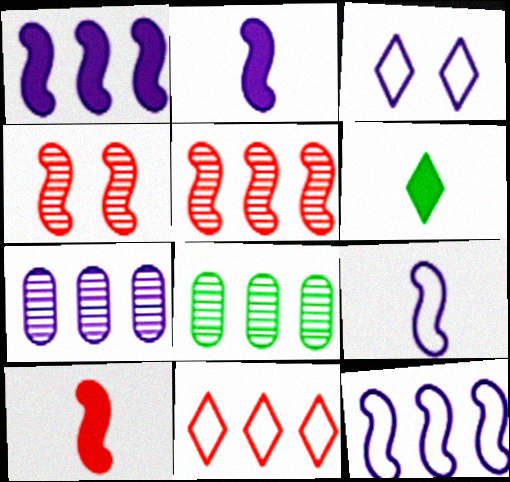[[1, 8, 11], 
[2, 3, 7], 
[3, 8, 10]]